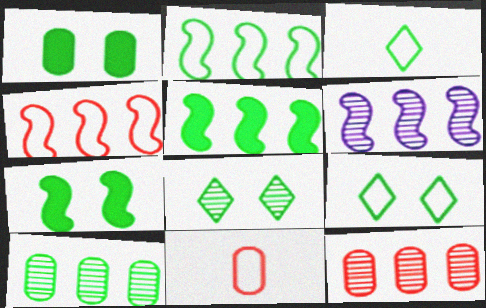[[3, 7, 10], 
[4, 5, 6]]